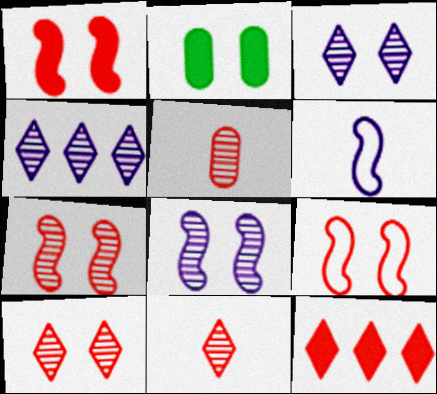[[1, 7, 9], 
[2, 3, 9], 
[5, 9, 12]]